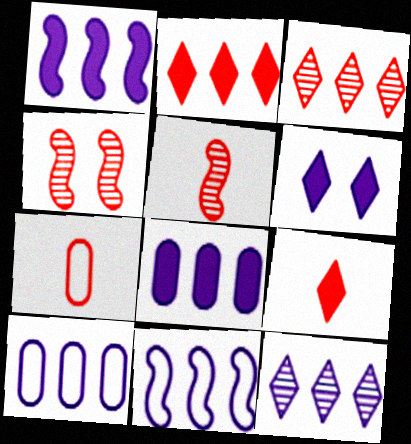[[1, 10, 12], 
[2, 4, 7], 
[5, 7, 9], 
[8, 11, 12]]